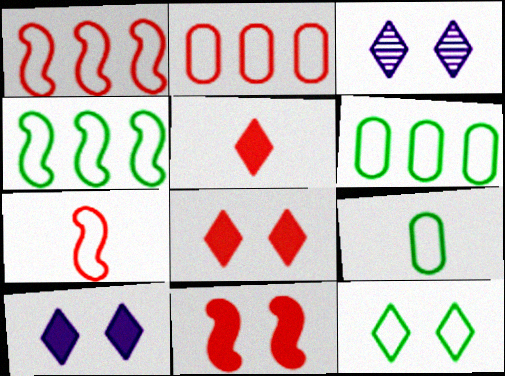[[3, 8, 12], 
[4, 9, 12]]